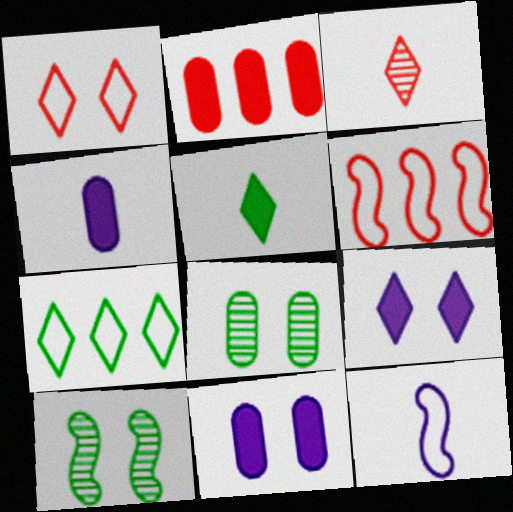[[1, 10, 11], 
[3, 7, 9]]